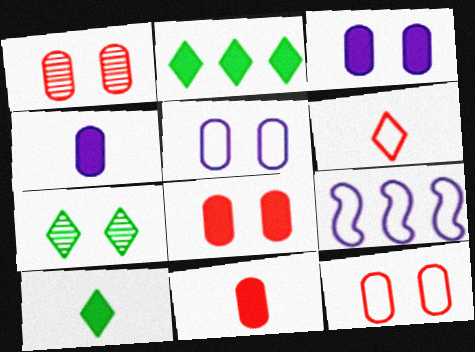[[1, 8, 12], 
[1, 9, 10], 
[7, 9, 11]]